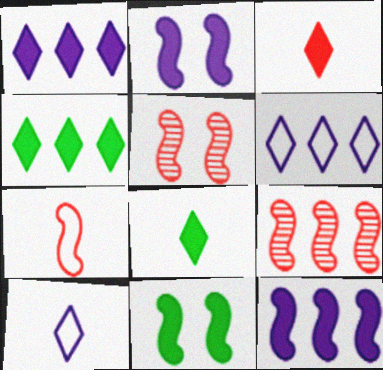[]